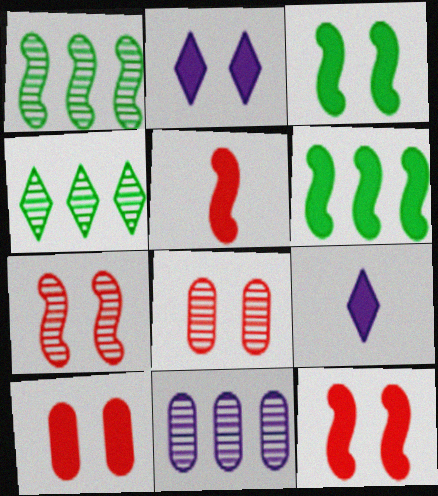[[2, 3, 10], 
[6, 9, 10]]